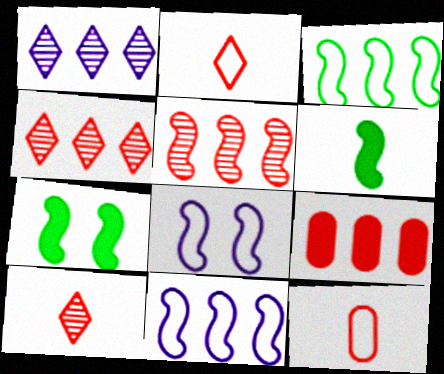[[1, 3, 9], 
[1, 7, 12], 
[5, 6, 8]]